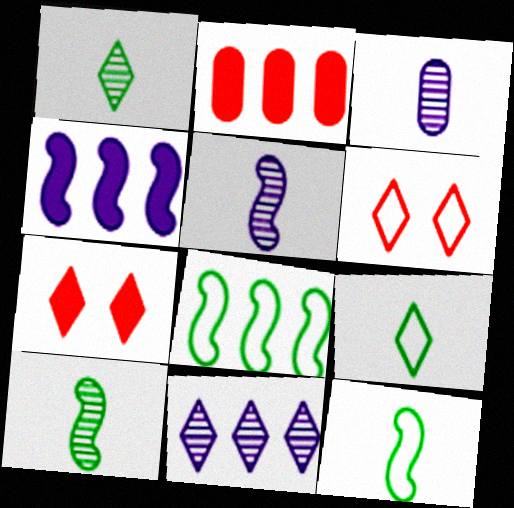[[2, 8, 11], 
[3, 7, 8], 
[7, 9, 11]]